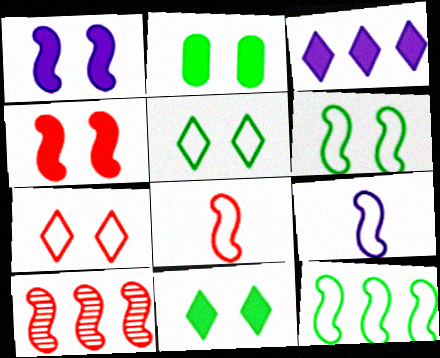[[4, 8, 10]]